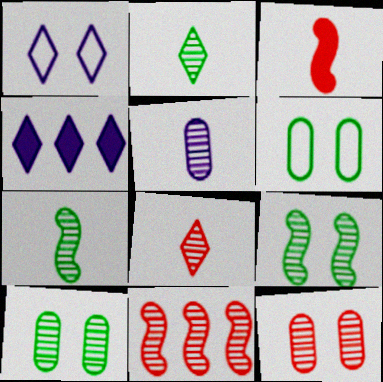[[5, 7, 8], 
[8, 11, 12]]